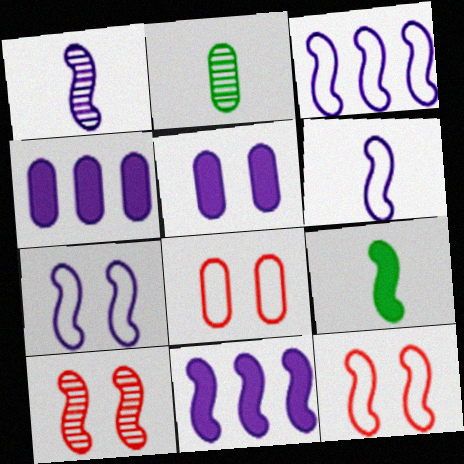[[1, 7, 11], 
[2, 4, 8], 
[3, 6, 7], 
[3, 9, 10]]